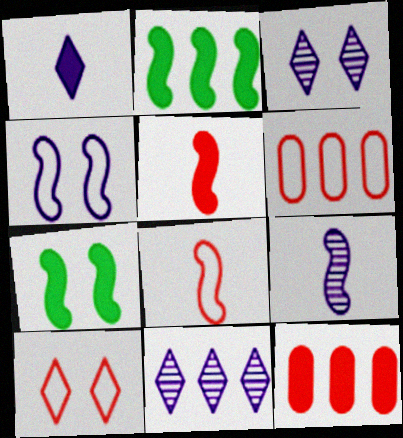[[1, 7, 12], 
[2, 6, 11], 
[6, 8, 10]]